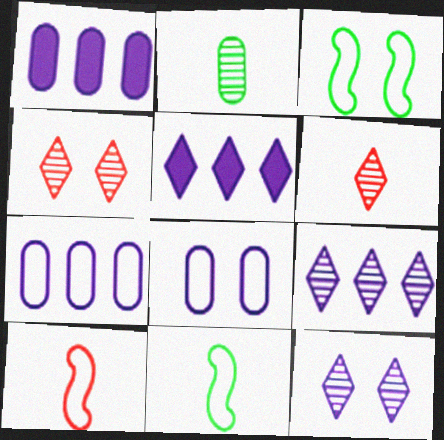[[1, 3, 6], 
[1, 4, 11]]